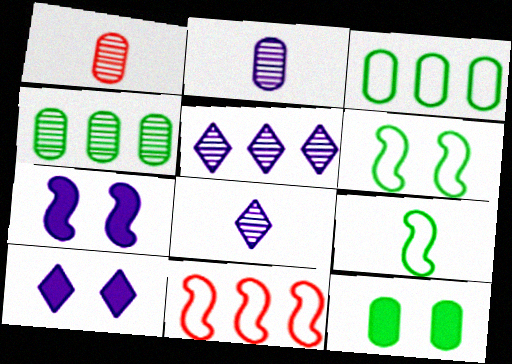[[8, 11, 12]]